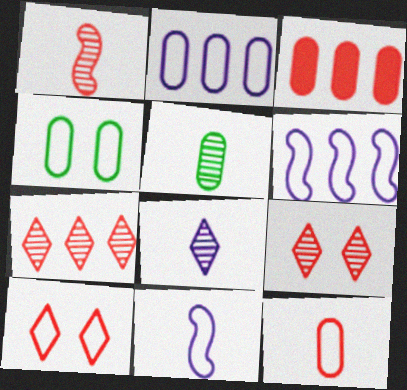[[1, 3, 10], 
[1, 5, 8], 
[2, 4, 12]]